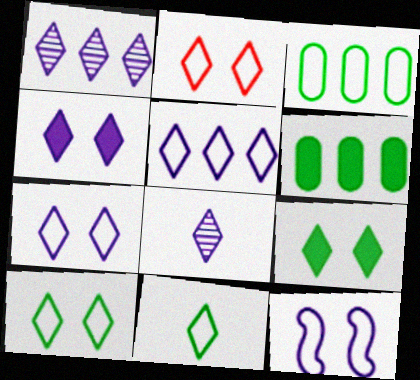[[2, 5, 11], 
[2, 7, 10], 
[4, 5, 8]]